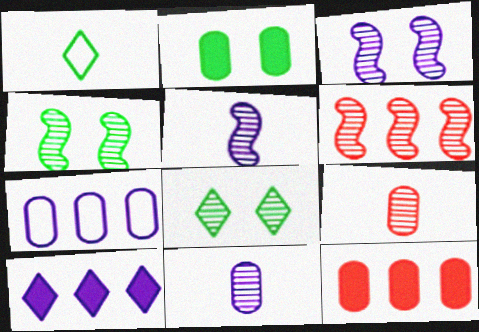[[1, 3, 12], 
[2, 7, 9], 
[4, 5, 6], 
[6, 8, 11]]